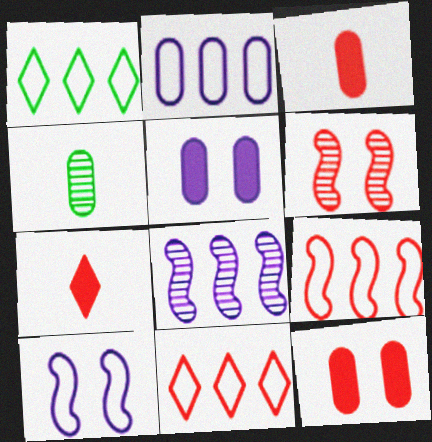[[1, 2, 9], 
[2, 4, 12], 
[3, 6, 11]]